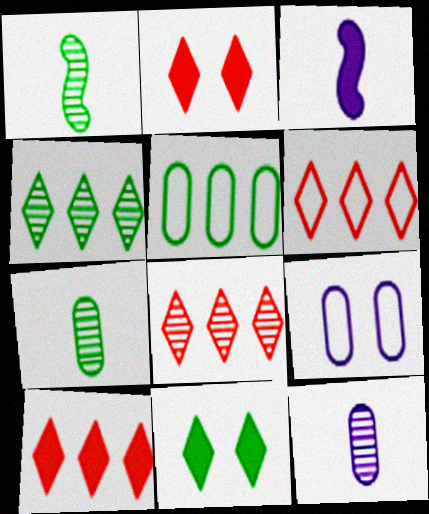[[1, 5, 11], 
[1, 9, 10], 
[6, 8, 10]]